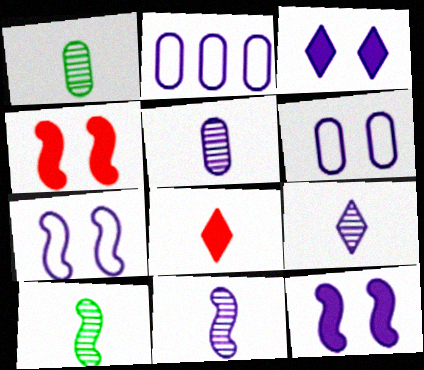[[2, 3, 11], 
[2, 9, 12], 
[5, 9, 11]]